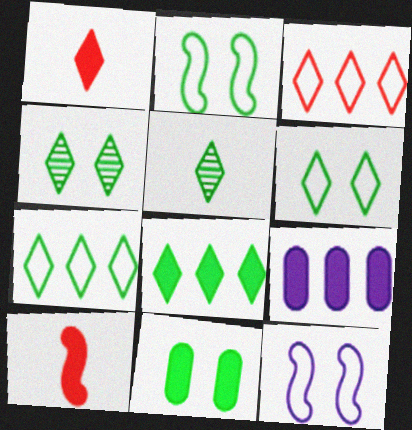[[2, 4, 11], 
[5, 6, 8]]